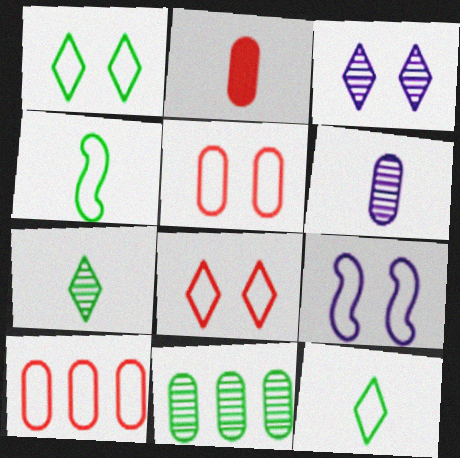[[1, 5, 9], 
[9, 10, 12]]